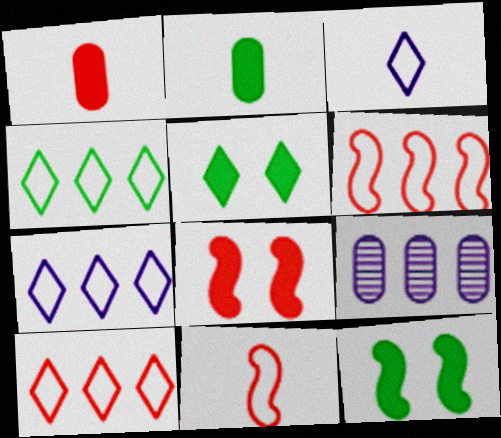[[4, 7, 10], 
[5, 9, 11]]